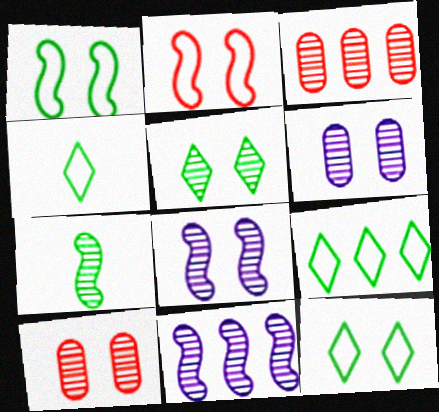[[4, 9, 12], 
[5, 8, 10]]